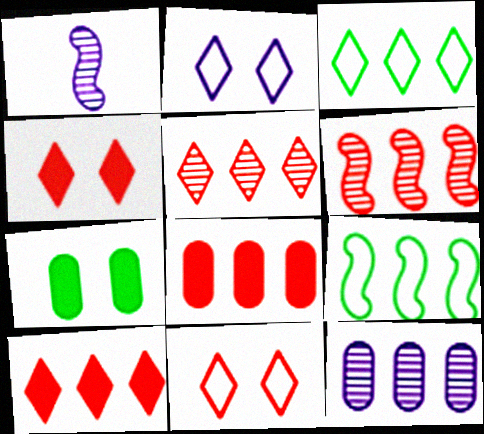[[9, 10, 12]]